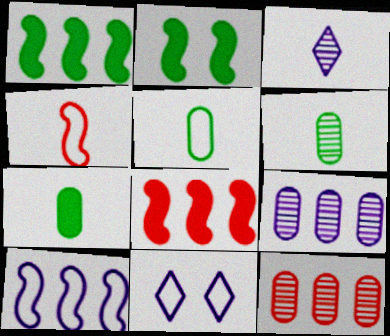[[3, 4, 7], 
[5, 6, 7], 
[6, 8, 11]]